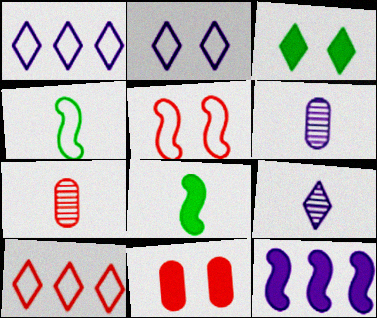[[2, 6, 12], 
[3, 9, 10]]